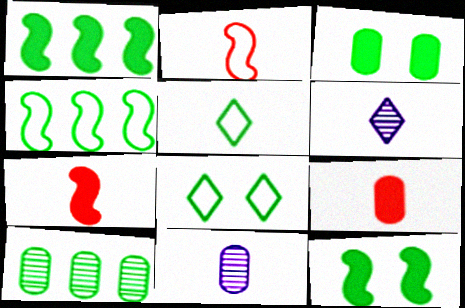[[5, 7, 11], 
[5, 10, 12]]